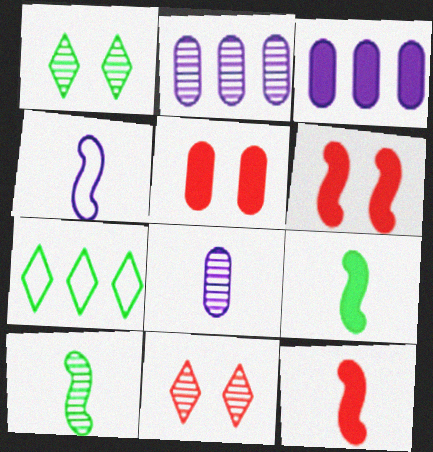[[2, 10, 11], 
[4, 10, 12], 
[6, 7, 8]]